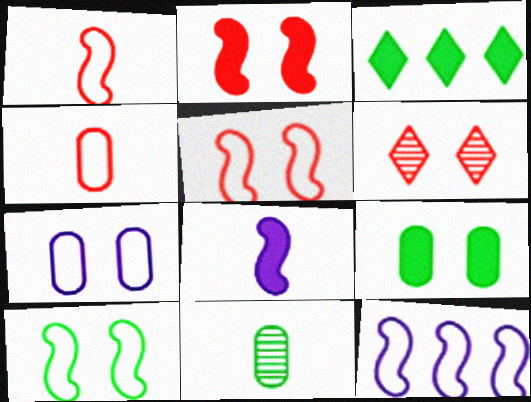[[1, 10, 12], 
[3, 10, 11]]